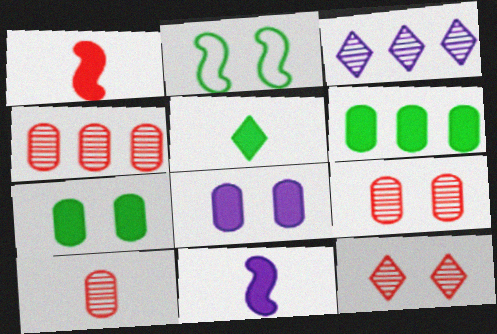[[2, 8, 12], 
[4, 9, 10]]